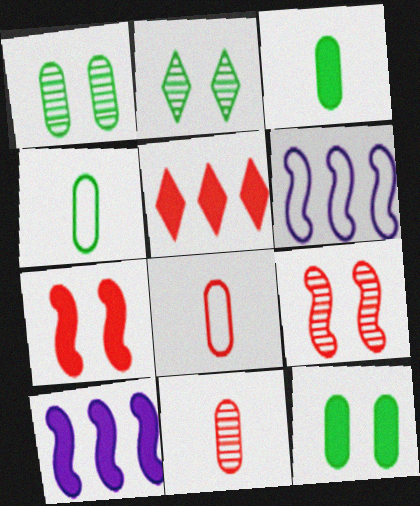[[2, 8, 10], 
[5, 8, 9]]